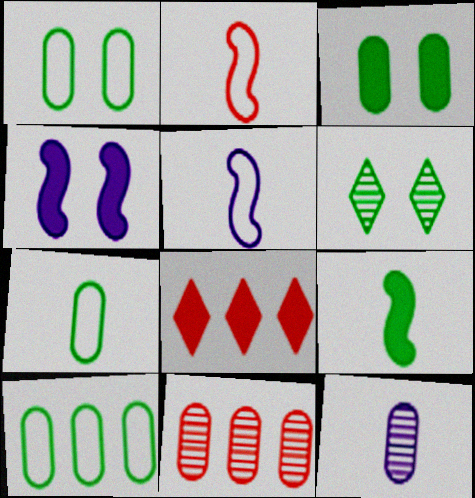[[1, 7, 10], 
[6, 9, 10]]